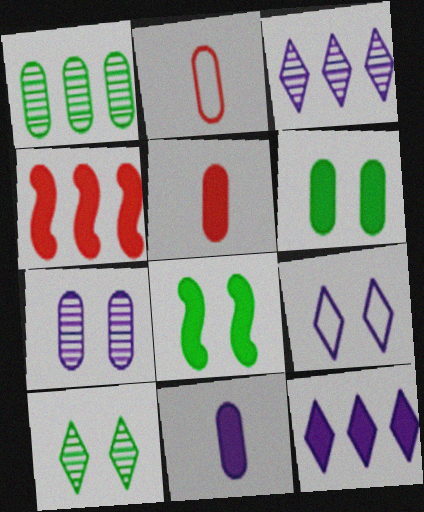[[2, 3, 8], 
[5, 8, 12]]